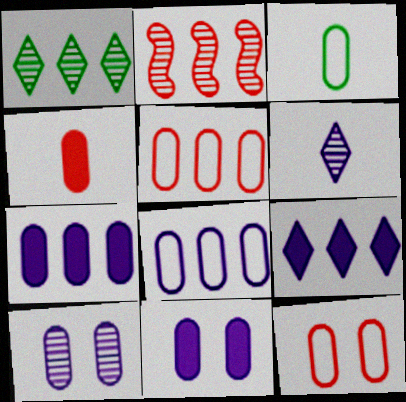[[3, 8, 12]]